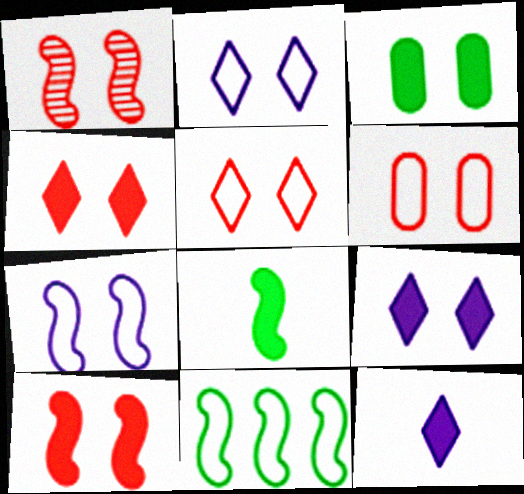[[1, 2, 3], 
[1, 4, 6], 
[3, 9, 10]]